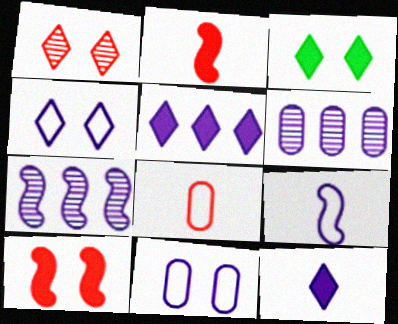[[1, 3, 4], 
[3, 7, 8], 
[7, 11, 12]]